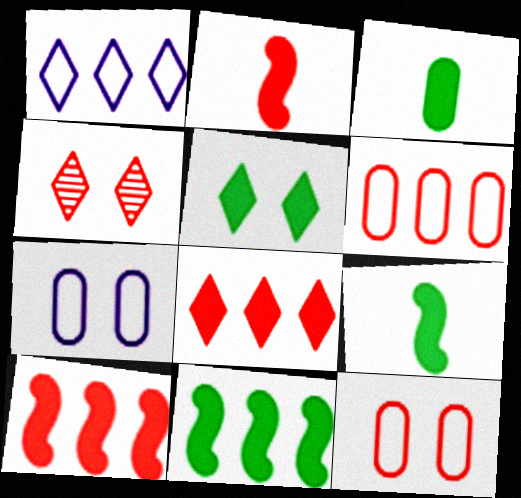[[2, 4, 6], 
[3, 5, 11]]